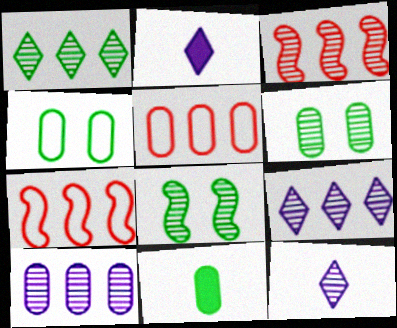[[1, 3, 10], 
[2, 3, 4], 
[2, 5, 8], 
[2, 6, 7], 
[3, 6, 12]]